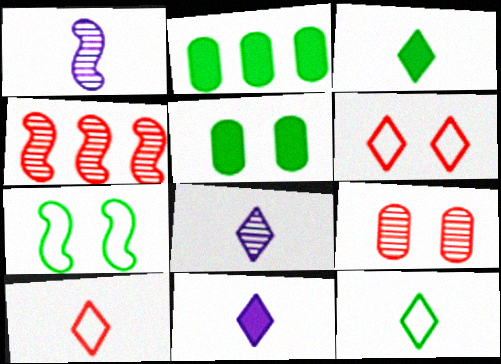[[1, 2, 6], 
[3, 8, 10]]